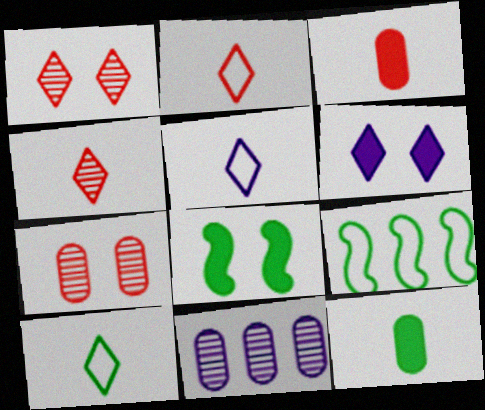[[2, 5, 10], 
[2, 8, 11]]